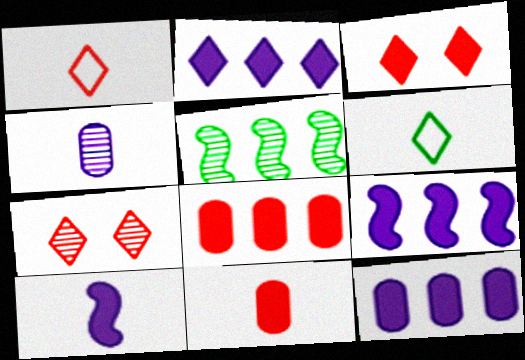[[2, 6, 7], 
[2, 9, 12], 
[4, 5, 7]]